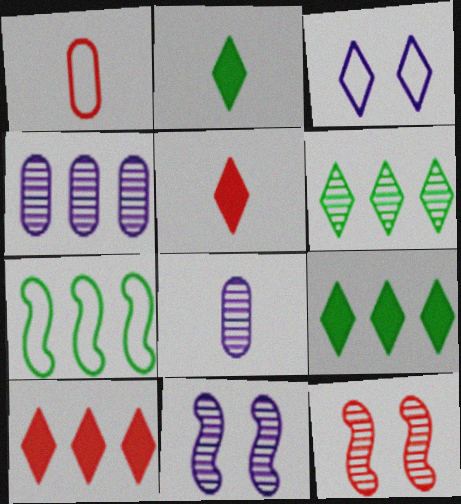[[1, 3, 7], 
[1, 9, 11], 
[1, 10, 12], 
[3, 5, 6], 
[4, 7, 10], 
[6, 8, 12]]